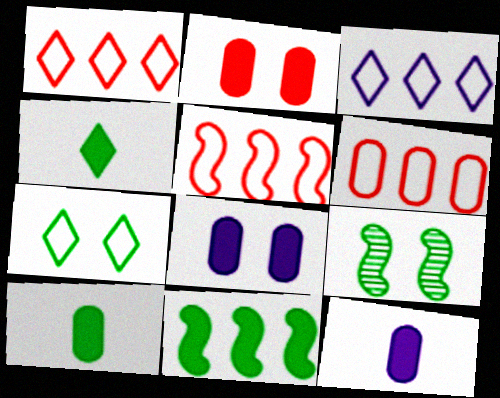[[1, 5, 6], 
[1, 9, 12]]